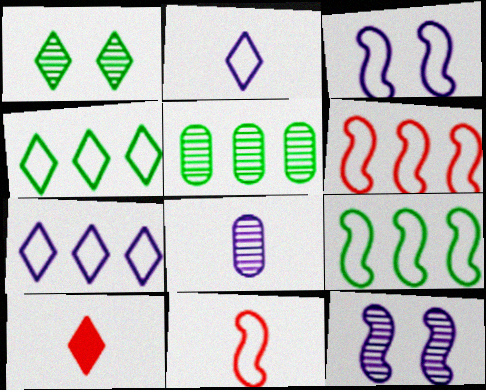[[1, 7, 10], 
[3, 5, 10], 
[3, 9, 11]]